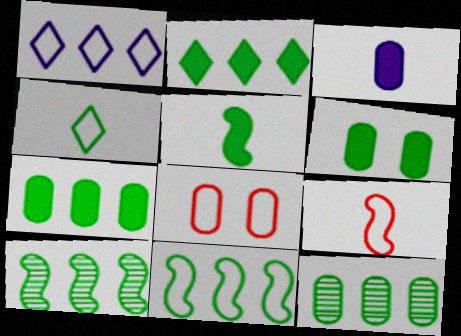[[2, 5, 6], 
[2, 11, 12], 
[3, 8, 12], 
[4, 6, 10]]